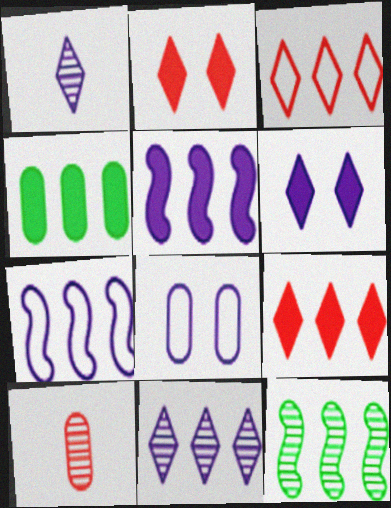[[1, 5, 8], 
[4, 5, 9], 
[4, 8, 10]]